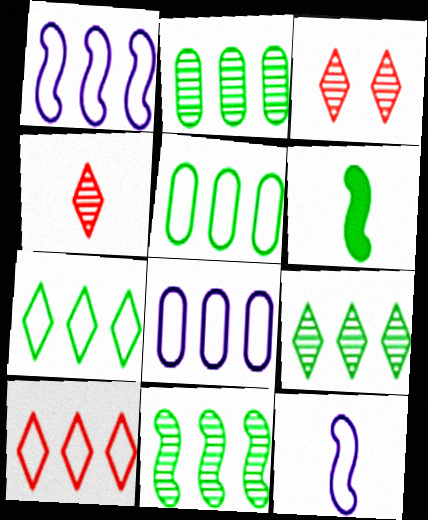[[1, 5, 10], 
[2, 9, 11], 
[3, 6, 8]]